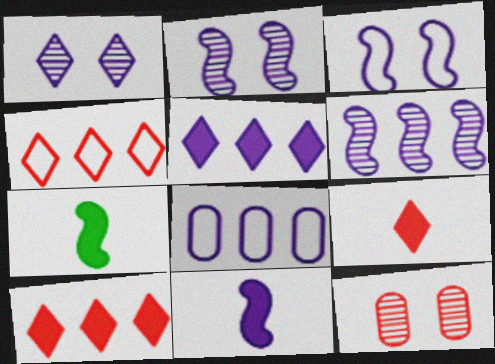[[1, 8, 11], 
[3, 6, 11], 
[5, 6, 8]]